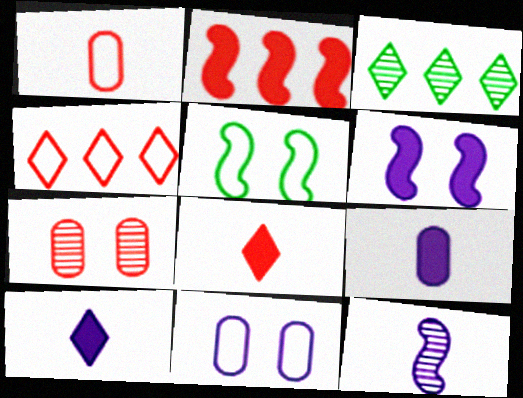[[1, 3, 6], 
[2, 5, 12], 
[3, 7, 12]]